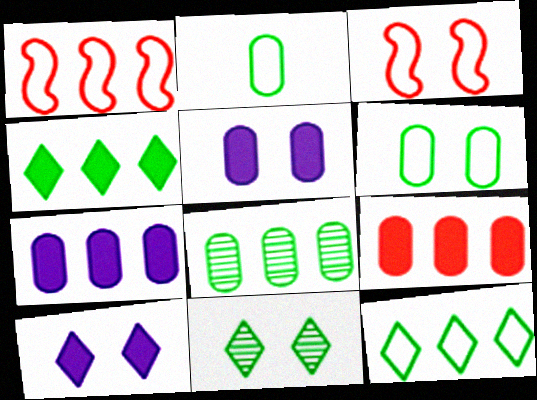[[3, 5, 11]]